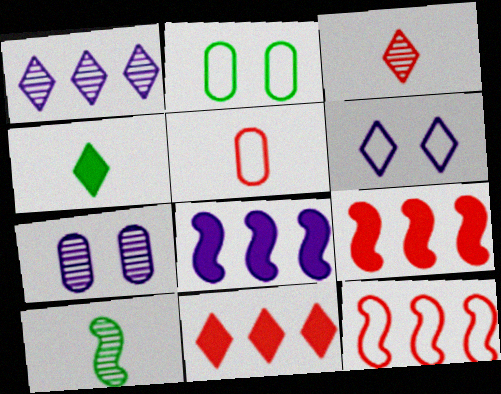[[2, 3, 8], 
[4, 7, 12]]